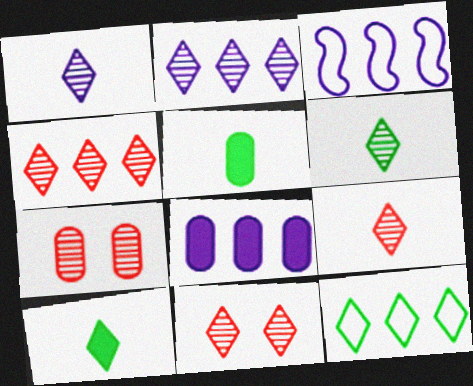[[1, 6, 9], 
[2, 3, 8], 
[2, 6, 11], 
[3, 5, 11], 
[3, 7, 10], 
[4, 9, 11]]